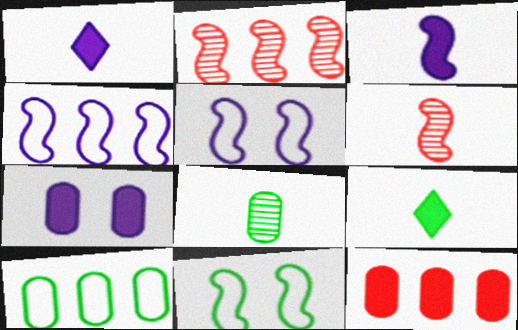[[2, 3, 11]]